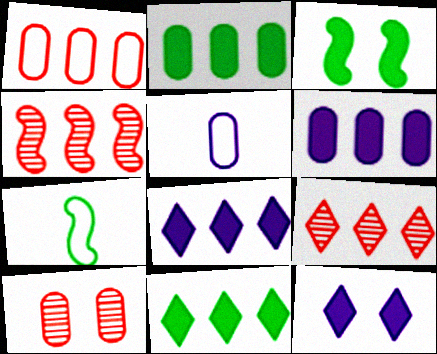[[2, 5, 10], 
[3, 5, 9], 
[7, 8, 10]]